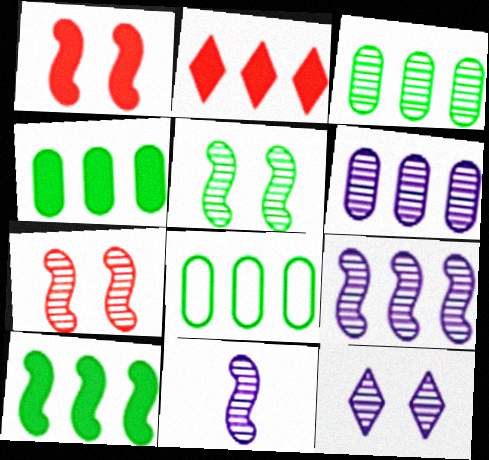[[2, 8, 9], 
[3, 4, 8], 
[6, 11, 12]]